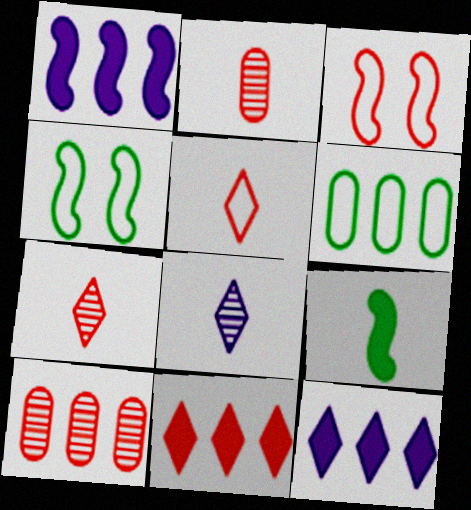[[2, 3, 11], 
[2, 4, 12]]